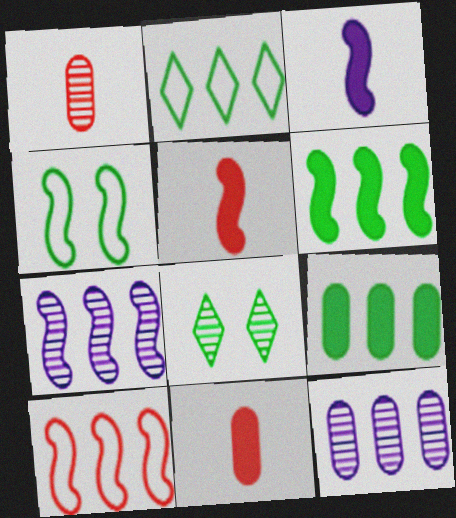[[1, 7, 8], 
[4, 5, 7], 
[6, 7, 10]]